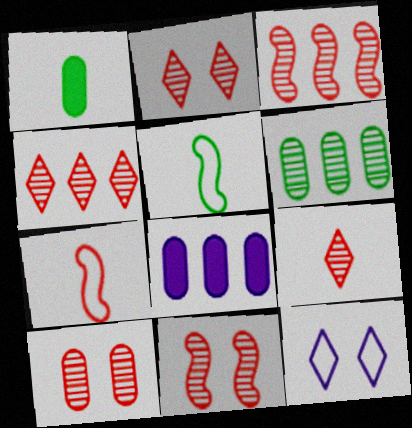[[1, 3, 12], 
[2, 4, 9], 
[2, 5, 8], 
[2, 10, 11], 
[3, 9, 10]]